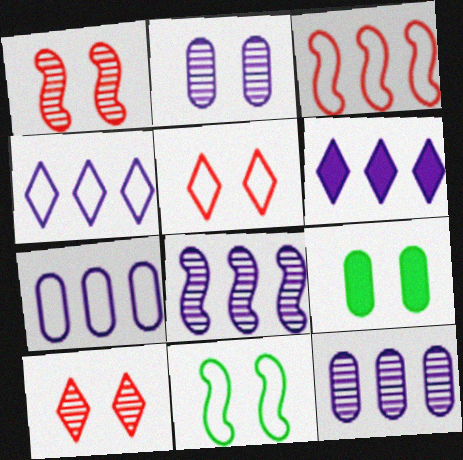[[6, 7, 8]]